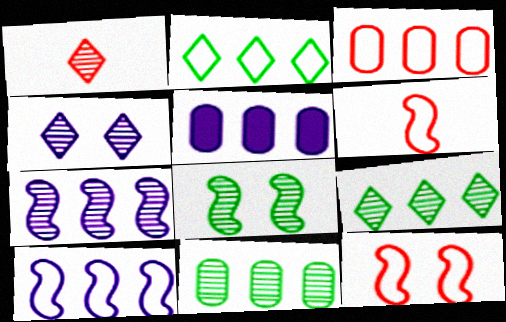[[1, 4, 9], 
[2, 3, 10], 
[3, 5, 11]]